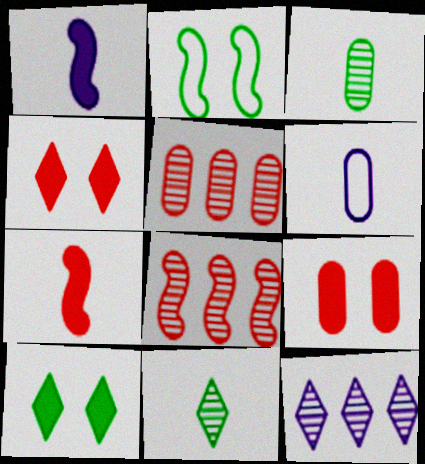[[1, 2, 8], 
[6, 7, 11], 
[6, 8, 10]]